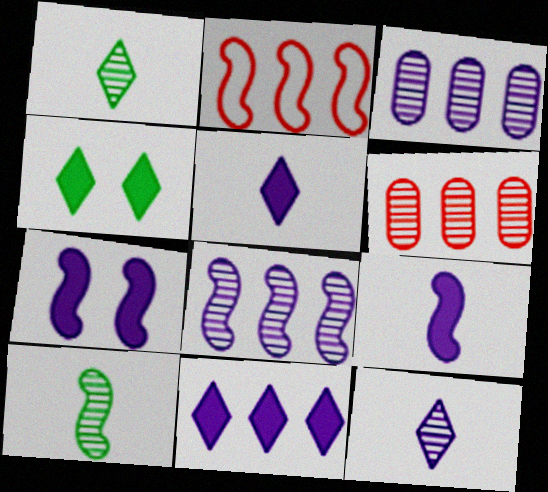[[2, 7, 10]]